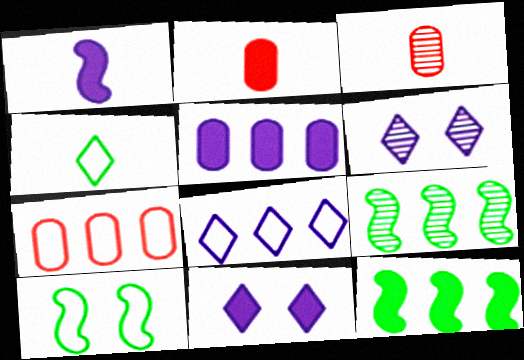[[1, 3, 4], 
[1, 5, 11], 
[2, 11, 12], 
[3, 6, 9]]